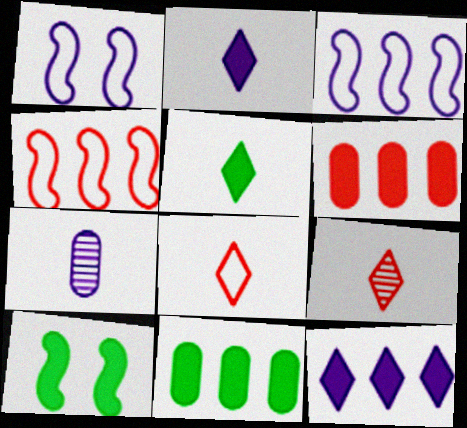[[1, 7, 12], 
[1, 9, 11], 
[2, 6, 10], 
[5, 10, 11]]